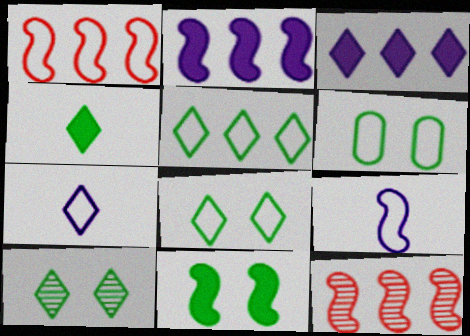[[1, 6, 7], 
[4, 5, 10], 
[6, 10, 11], 
[9, 11, 12]]